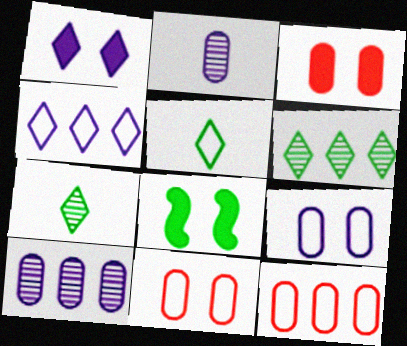[[1, 3, 8]]